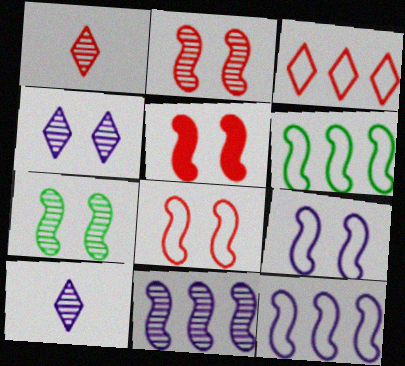[[2, 5, 8], 
[5, 7, 9]]